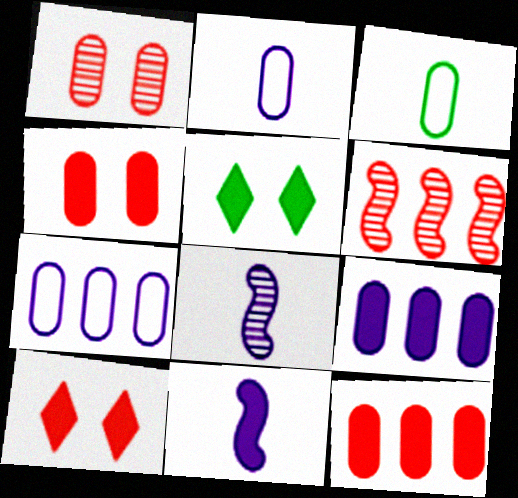[[1, 3, 9], 
[2, 5, 6], 
[5, 11, 12]]